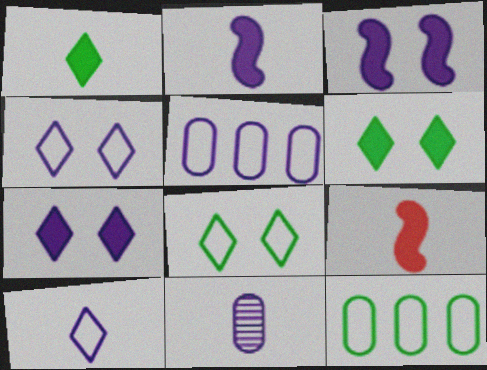[[2, 10, 11]]